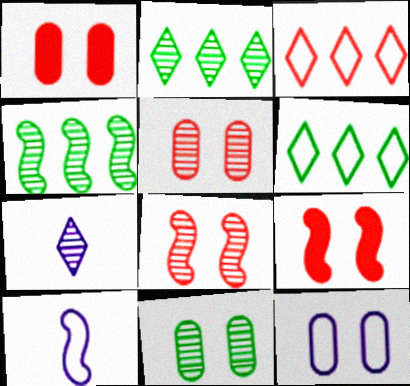[[1, 2, 10], 
[1, 11, 12], 
[4, 5, 7], 
[4, 9, 10]]